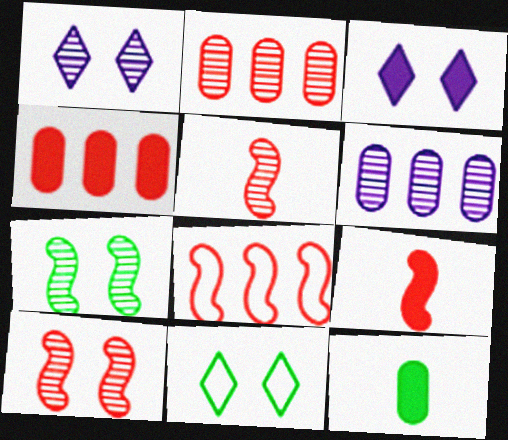[[1, 8, 12], 
[6, 9, 11], 
[8, 9, 10]]